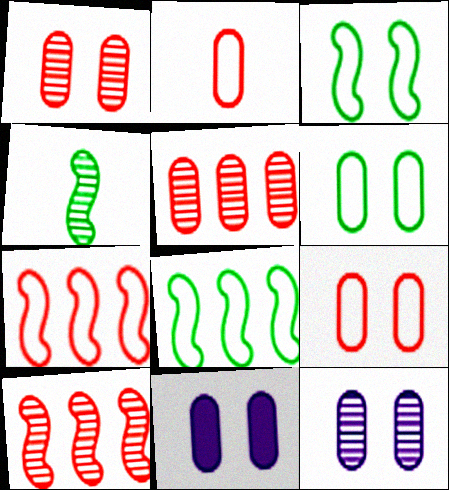[[1, 6, 11]]